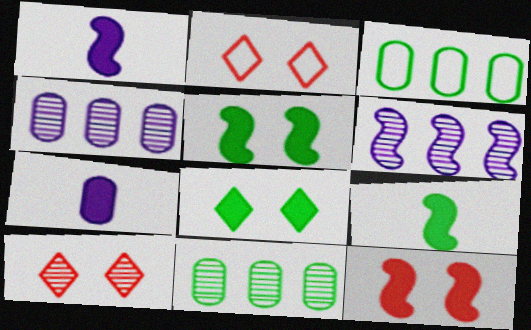[[1, 2, 11], 
[1, 3, 10], 
[2, 4, 9]]